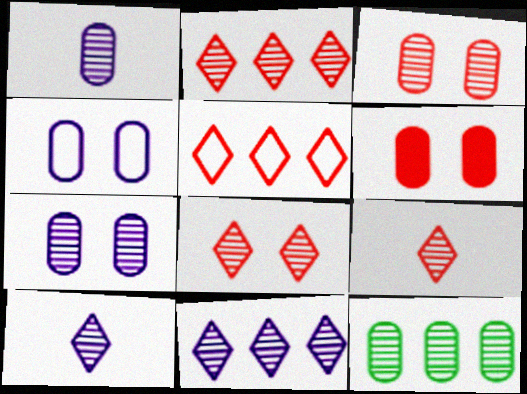[[1, 3, 12], 
[2, 8, 9]]